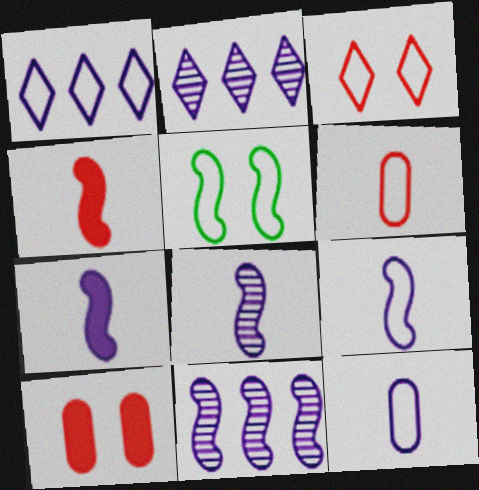[[1, 5, 6], 
[4, 5, 11], 
[7, 8, 9]]